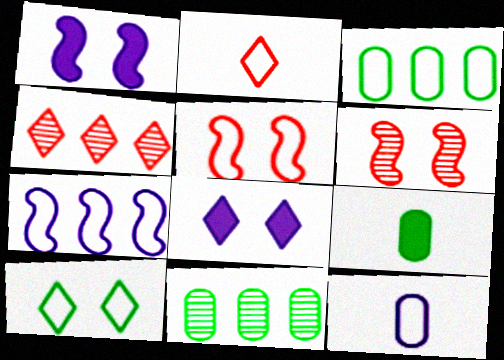[[1, 2, 11]]